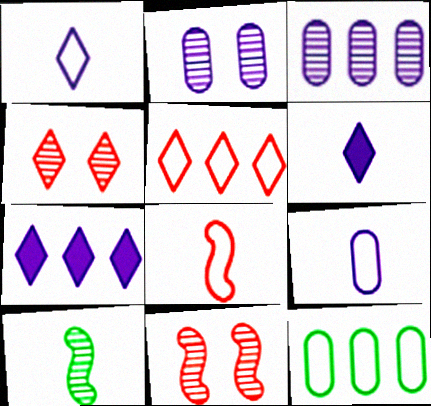[[3, 4, 10], 
[6, 11, 12]]